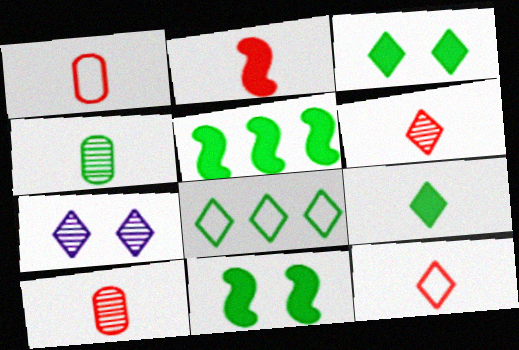[[1, 2, 6], 
[1, 5, 7], 
[2, 10, 12], 
[4, 8, 11]]